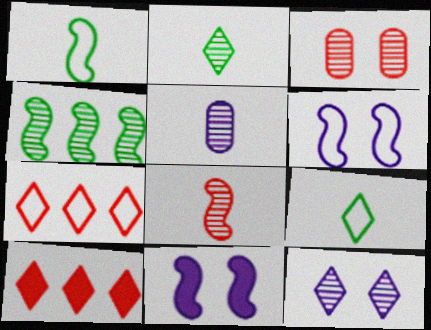[[2, 5, 8], 
[9, 10, 12]]